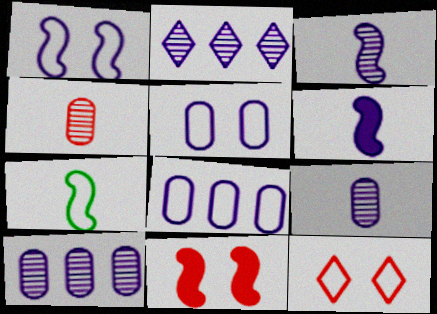[[2, 5, 6], 
[7, 8, 12]]